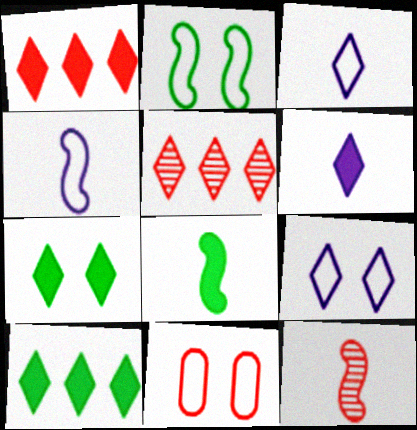[[1, 6, 7], 
[1, 11, 12], 
[2, 9, 11], 
[3, 5, 7], 
[4, 8, 12]]